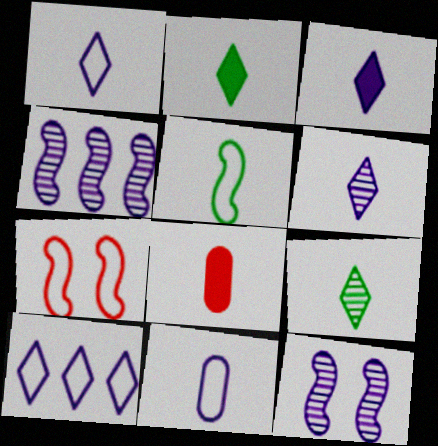[[1, 3, 6], 
[5, 6, 8]]